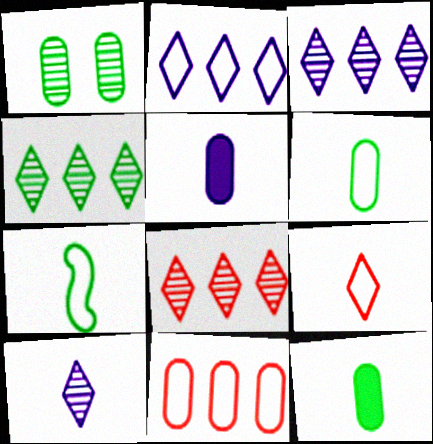[[1, 5, 11], 
[3, 4, 8]]